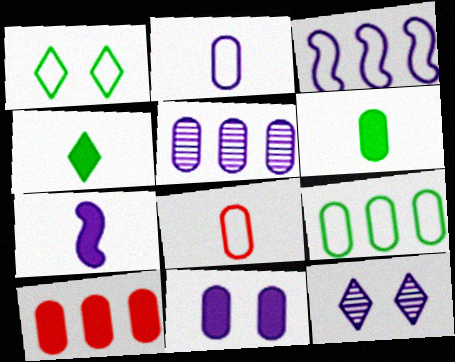[[1, 3, 8], 
[2, 5, 11], 
[5, 9, 10], 
[6, 10, 11]]